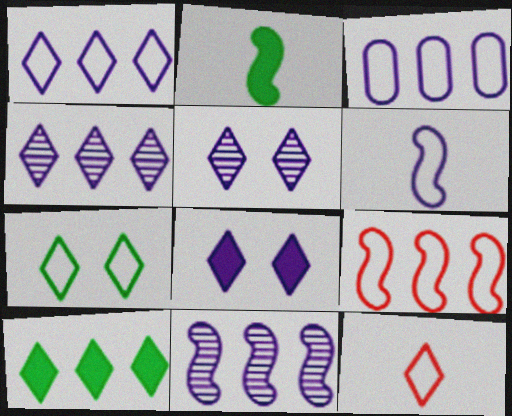[[1, 7, 12], 
[5, 10, 12]]